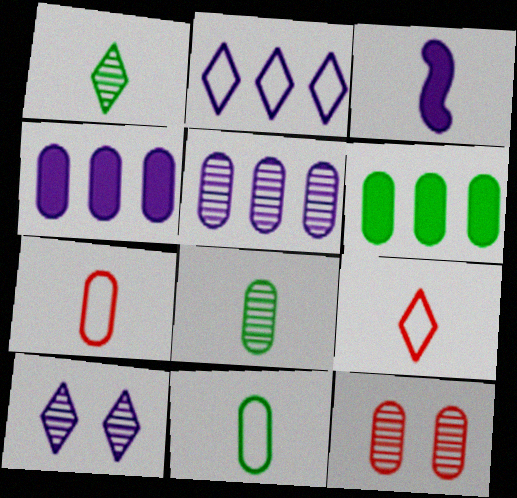[[1, 3, 7], 
[3, 8, 9], 
[4, 11, 12], 
[5, 8, 12]]